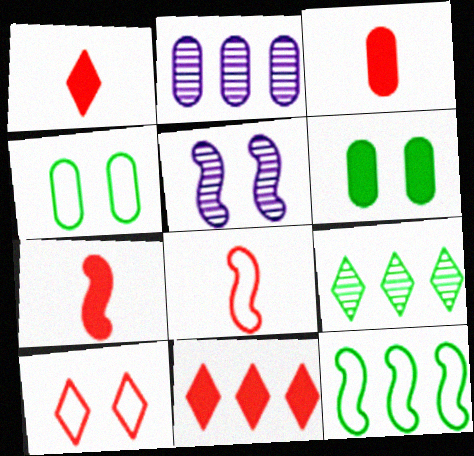[[1, 3, 7], 
[2, 3, 4], 
[2, 11, 12], 
[5, 6, 10], 
[5, 7, 12]]